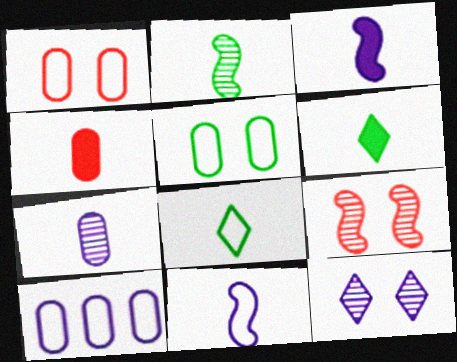[[3, 4, 6], 
[3, 10, 12], 
[6, 9, 10]]